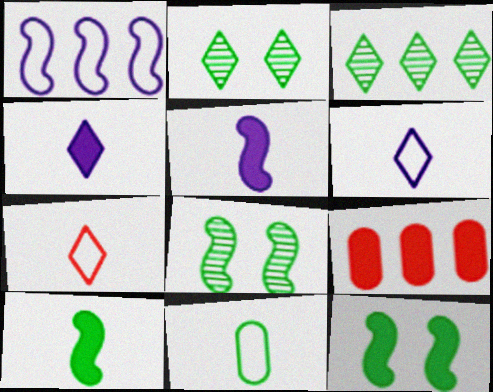[[1, 3, 9], 
[3, 11, 12], 
[4, 9, 12], 
[6, 8, 9]]